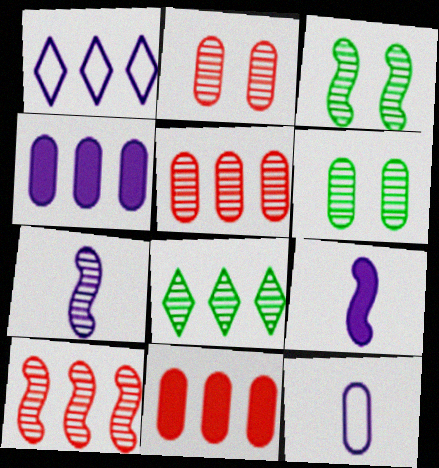[[2, 7, 8], 
[3, 7, 10], 
[6, 11, 12]]